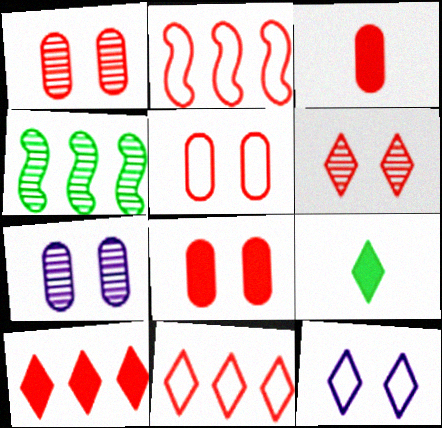[[1, 5, 8], 
[2, 3, 6], 
[2, 7, 9], 
[3, 4, 12]]